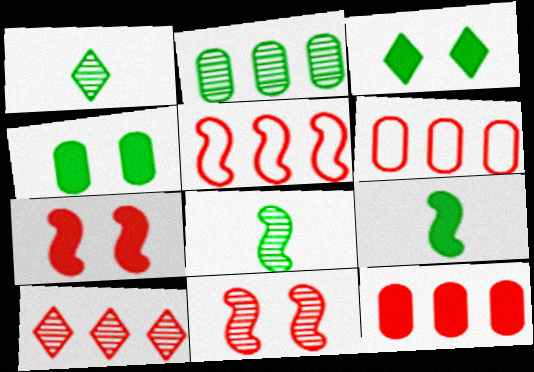[[5, 10, 12]]